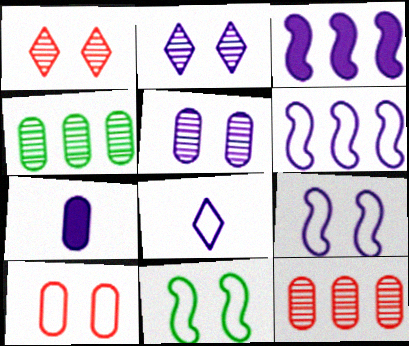[[2, 6, 7], 
[3, 5, 8], 
[4, 7, 10]]